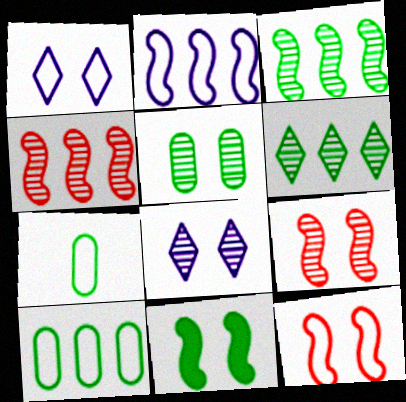[[5, 8, 9], 
[6, 7, 11]]